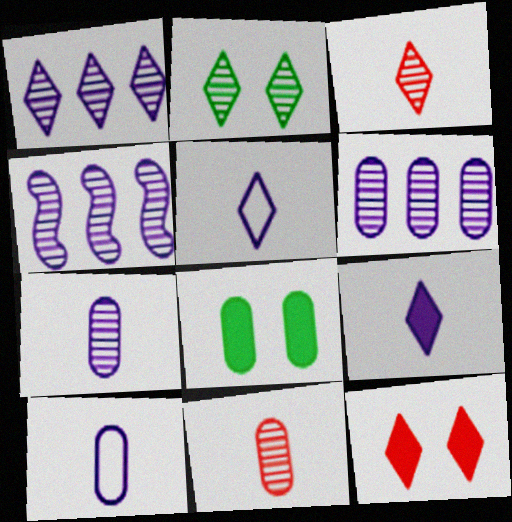[[1, 2, 3], 
[1, 4, 6], 
[2, 4, 11]]